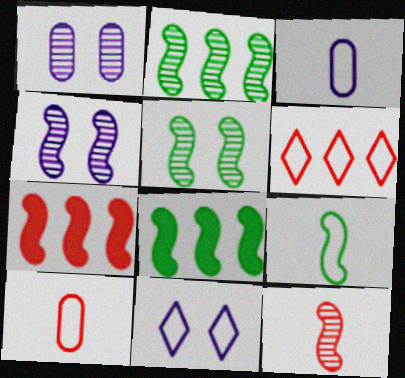[[2, 4, 12], 
[4, 7, 9], 
[5, 8, 9]]